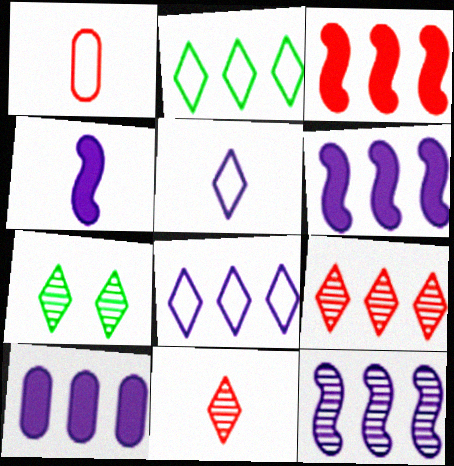[[1, 6, 7], 
[8, 10, 12]]